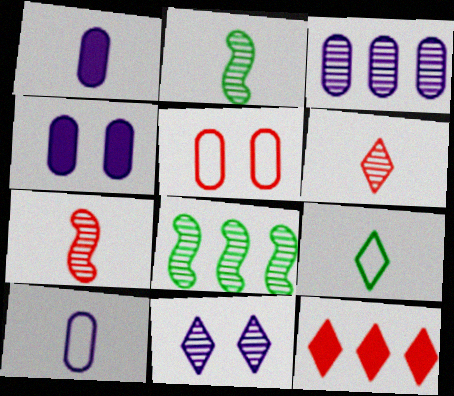[[1, 7, 9], 
[3, 4, 10], 
[5, 7, 12], 
[9, 11, 12]]